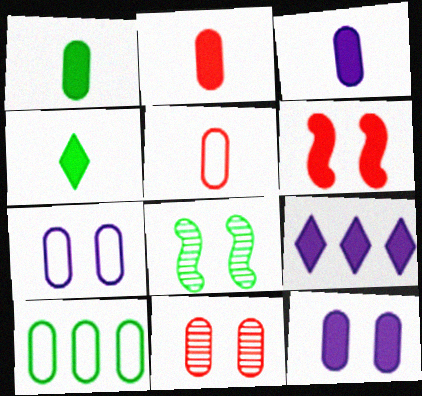[[1, 2, 3], 
[1, 6, 9], 
[3, 10, 11], 
[4, 8, 10], 
[5, 7, 10], 
[5, 8, 9]]